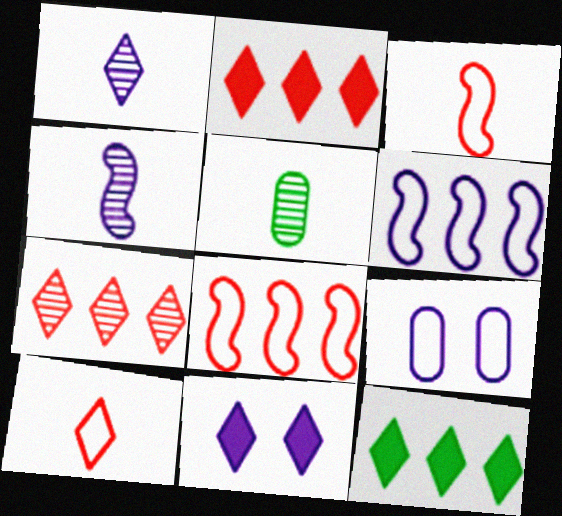[[5, 8, 11]]